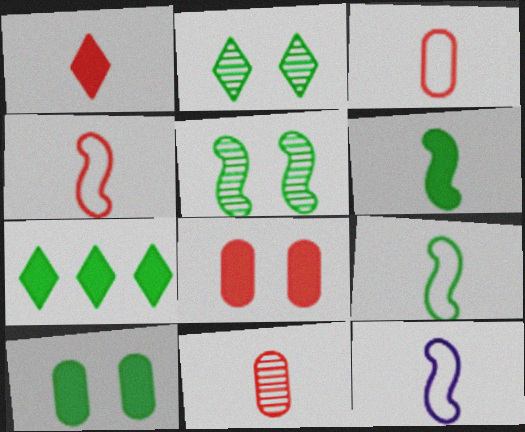[[1, 4, 11], 
[4, 9, 12], 
[6, 7, 10]]